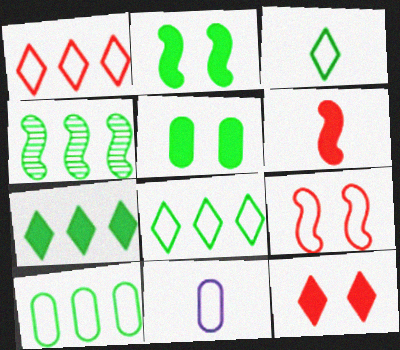[[3, 4, 5], 
[4, 7, 10], 
[4, 11, 12], 
[8, 9, 11]]